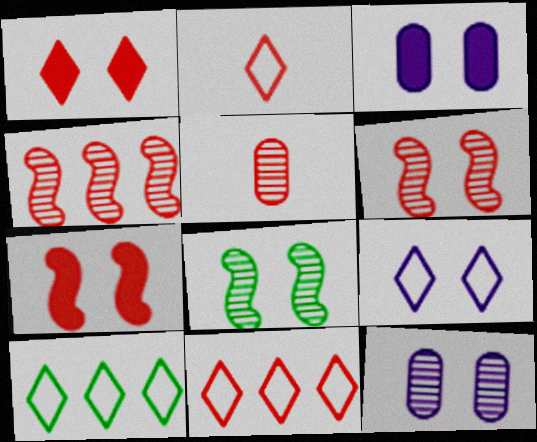[[2, 9, 10], 
[5, 7, 11]]